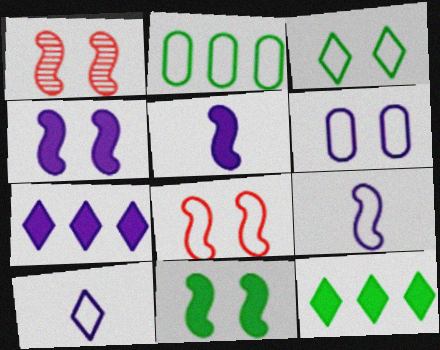[[2, 8, 10], 
[3, 6, 8]]